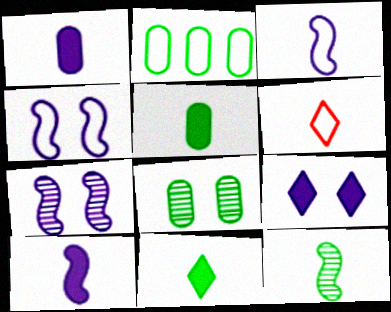[[1, 6, 12], 
[2, 4, 6], 
[2, 5, 8]]